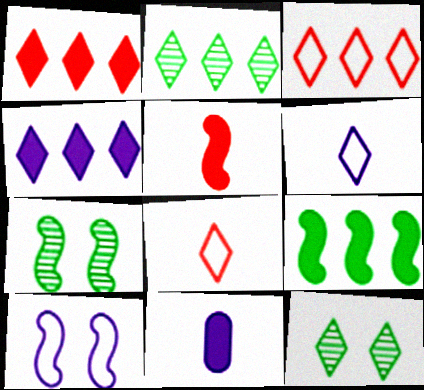[[1, 6, 12], 
[2, 3, 4], 
[3, 7, 11], 
[4, 8, 12]]